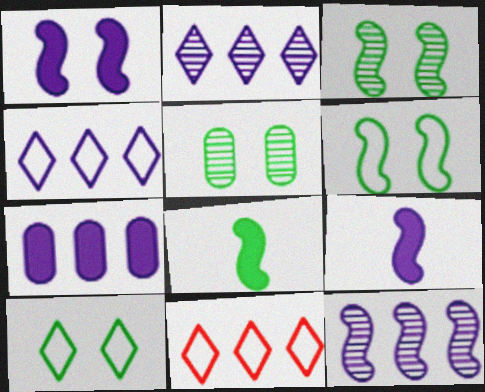[[4, 7, 12], 
[5, 9, 11]]